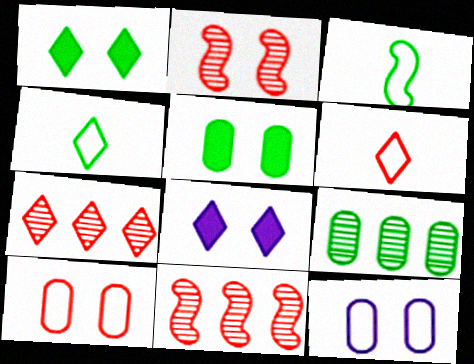[[1, 2, 12], 
[1, 3, 9], 
[4, 7, 8]]